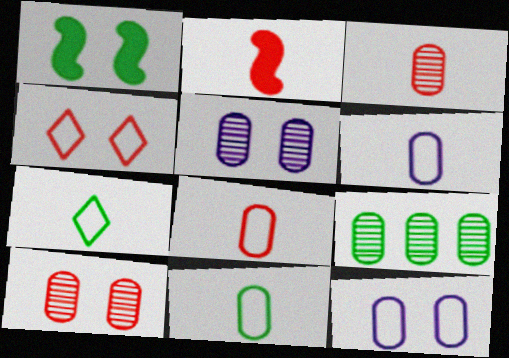[[1, 4, 5], 
[1, 7, 9], 
[3, 5, 9], 
[6, 8, 11]]